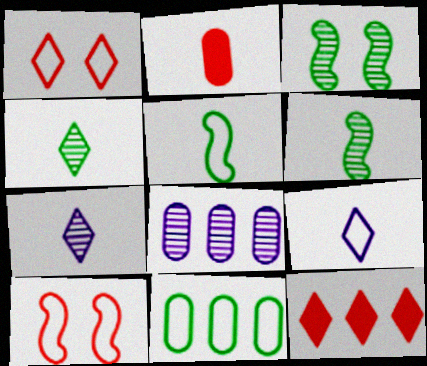[[2, 5, 7], 
[2, 6, 9], 
[9, 10, 11]]